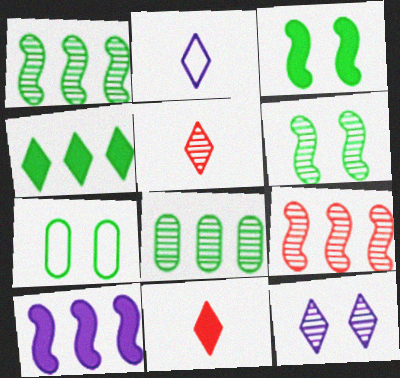[[5, 7, 10]]